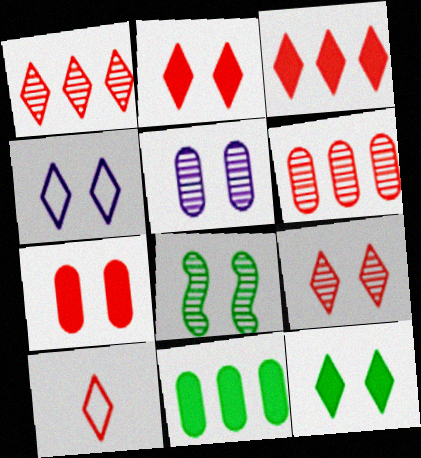[[1, 2, 10], 
[3, 9, 10], 
[4, 7, 8], 
[4, 9, 12], 
[5, 8, 9]]